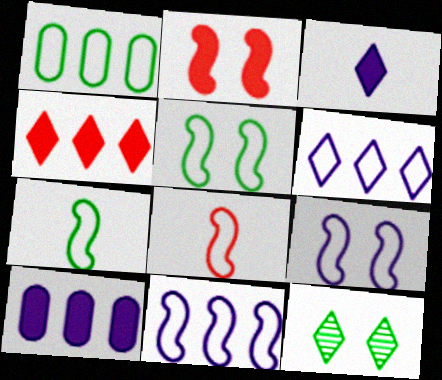[[5, 8, 11], 
[8, 10, 12]]